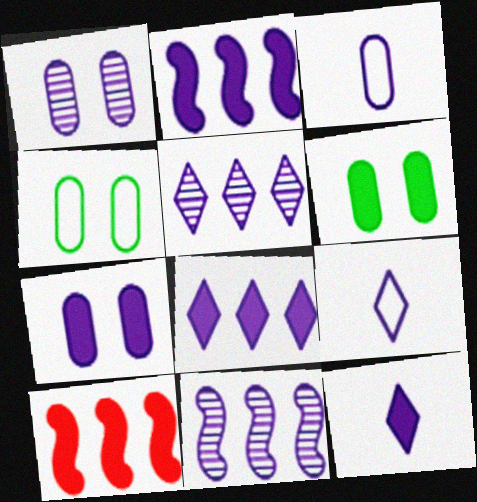[[1, 2, 9], 
[2, 7, 12], 
[6, 10, 12], 
[7, 9, 11]]